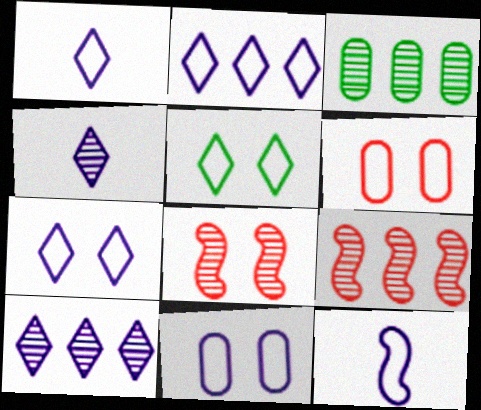[[1, 2, 7], 
[2, 11, 12], 
[3, 4, 8], 
[3, 9, 10]]